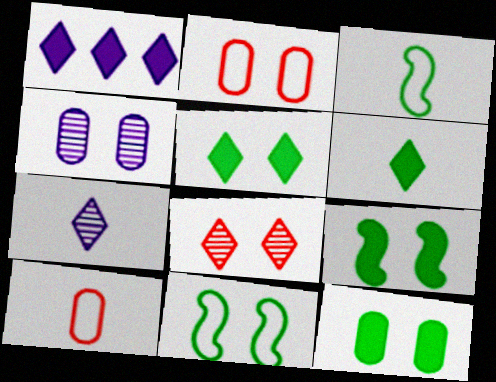[[2, 4, 12], 
[5, 9, 12]]